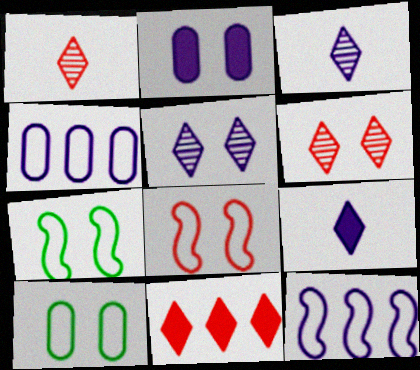[[2, 3, 12], 
[2, 6, 7]]